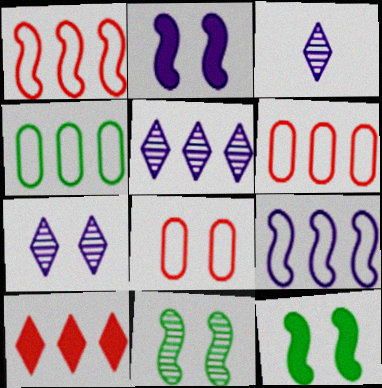[[3, 5, 7], 
[3, 6, 12], 
[7, 8, 12]]